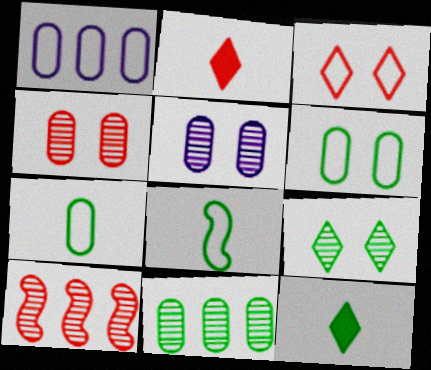[[1, 3, 8]]